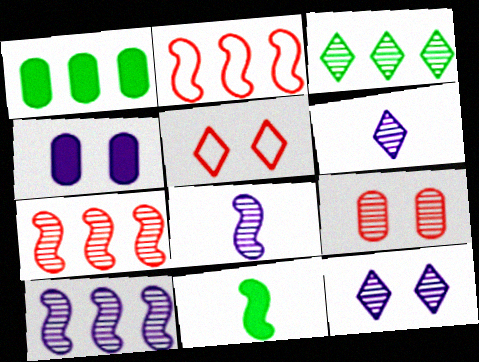[[1, 5, 8], 
[3, 8, 9]]